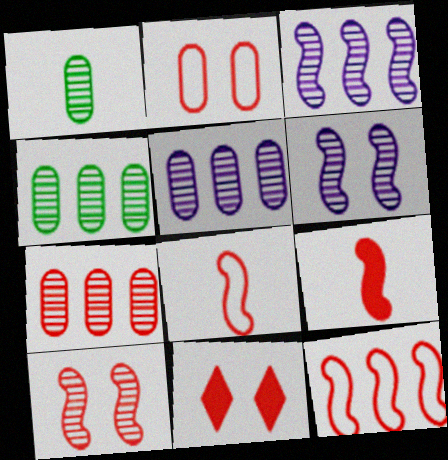[[2, 10, 11], 
[4, 5, 7], 
[7, 8, 11], 
[9, 10, 12]]